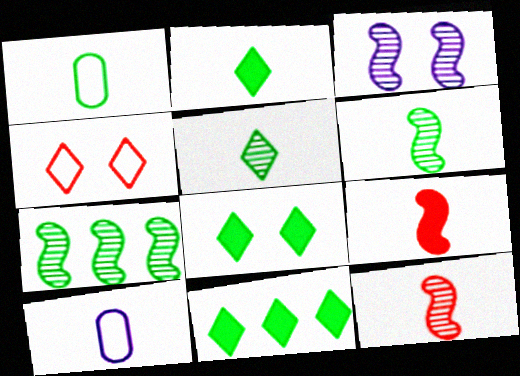[[1, 2, 6], 
[1, 7, 8], 
[2, 8, 11], 
[2, 10, 12], 
[3, 7, 12], 
[5, 9, 10]]